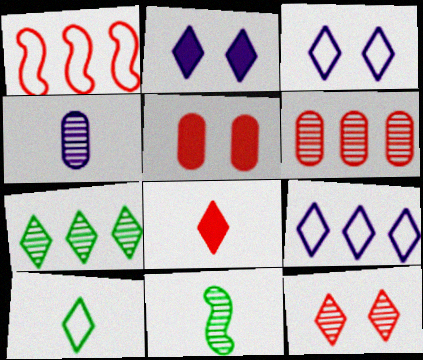[[3, 7, 8], 
[5, 9, 11]]